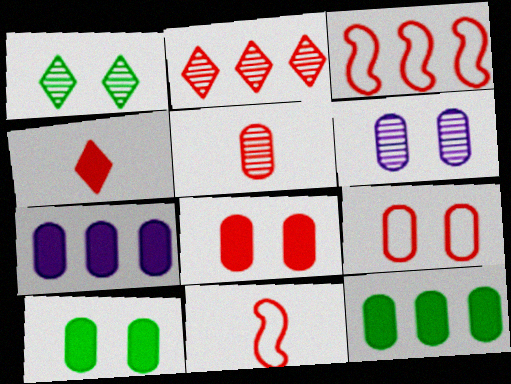[[1, 7, 11], 
[2, 8, 11], 
[4, 5, 11], 
[6, 9, 10]]